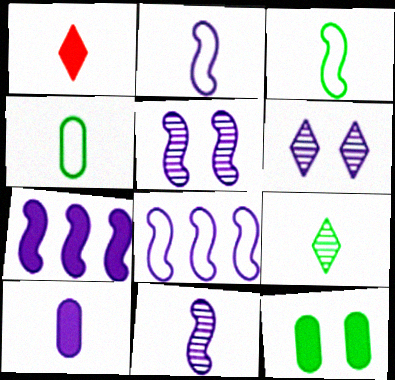[[1, 4, 11], 
[1, 7, 12], 
[2, 5, 7], 
[6, 8, 10]]